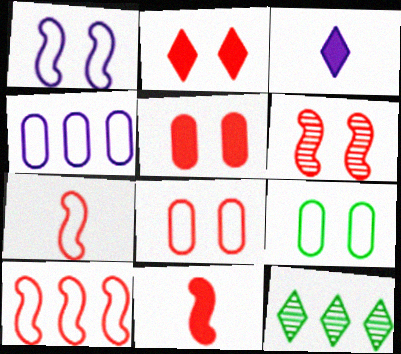[[2, 6, 8], 
[6, 10, 11]]